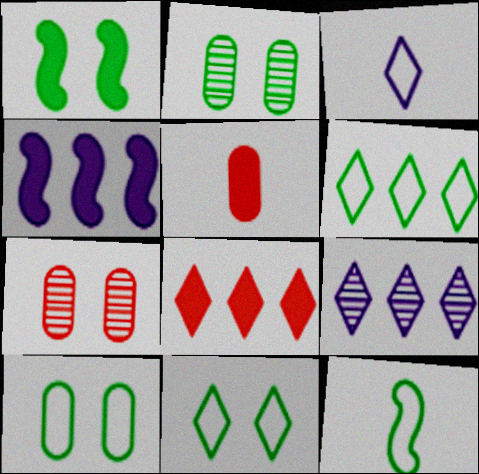[[1, 2, 11], 
[6, 8, 9], 
[6, 10, 12]]